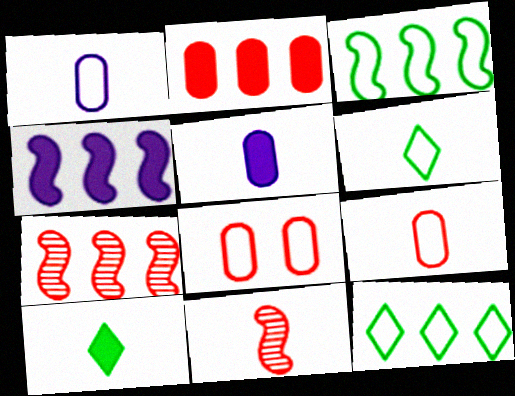[[1, 10, 11], 
[3, 4, 7], 
[5, 6, 11]]